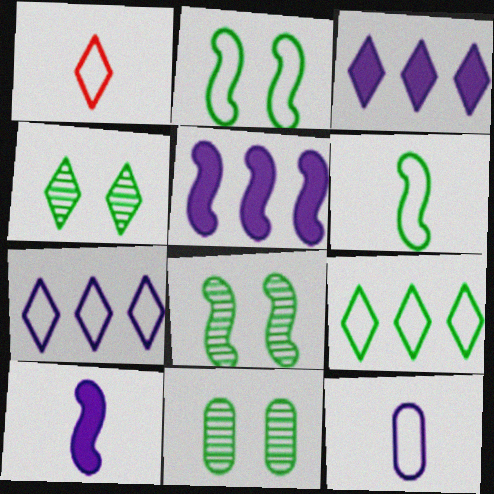[[1, 3, 4], 
[1, 5, 11], 
[1, 6, 12], 
[4, 8, 11]]